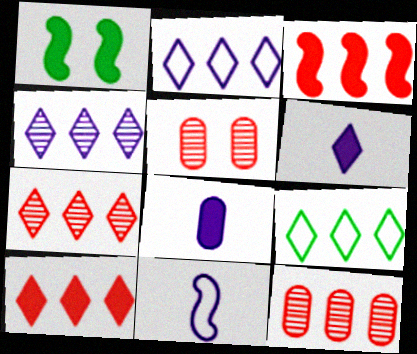[[1, 8, 10], 
[4, 9, 10]]